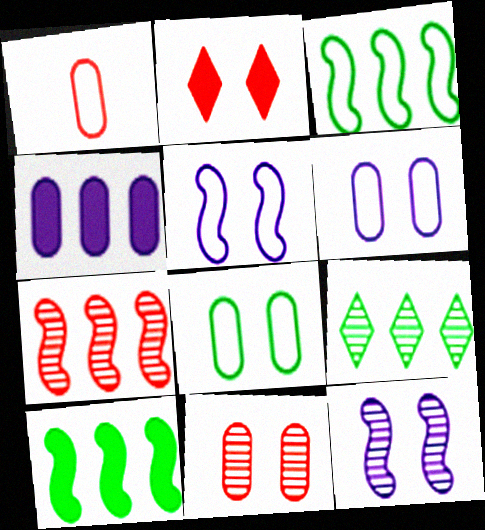[[1, 2, 7], 
[2, 8, 12]]